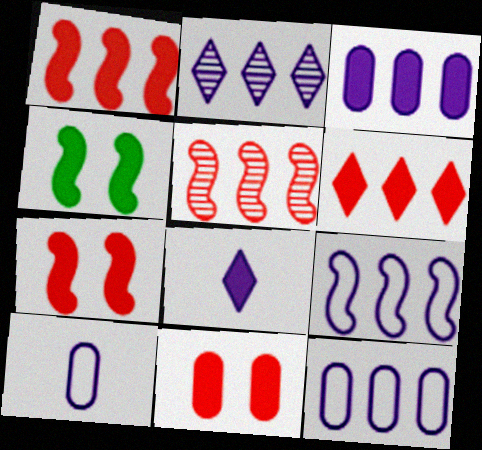[[2, 3, 9]]